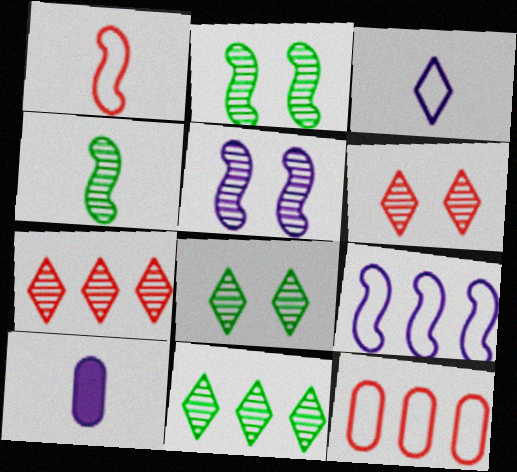[]